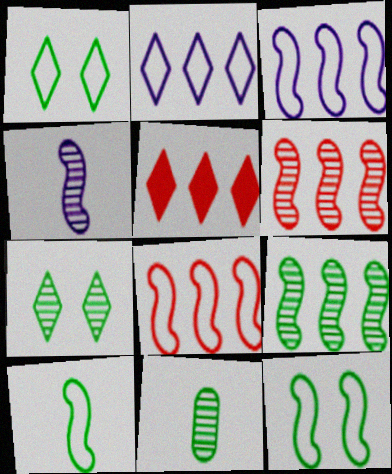[[7, 9, 11]]